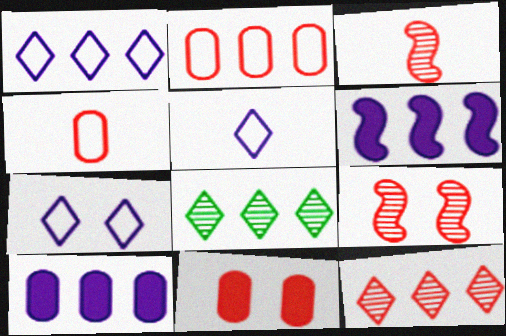[[1, 5, 7], 
[2, 6, 8]]